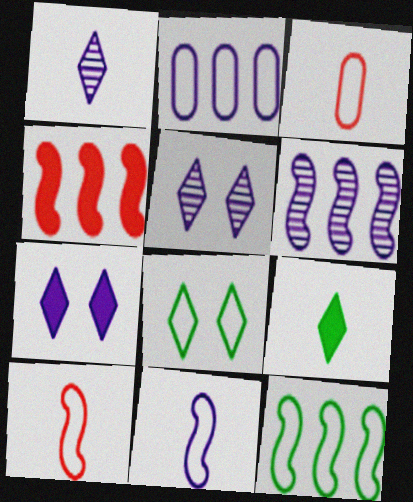[[2, 8, 10], 
[4, 6, 12]]